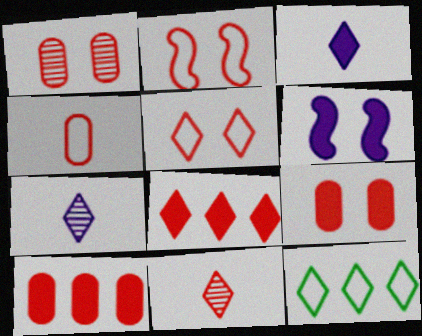[[1, 4, 10], 
[2, 10, 11], 
[5, 8, 11]]